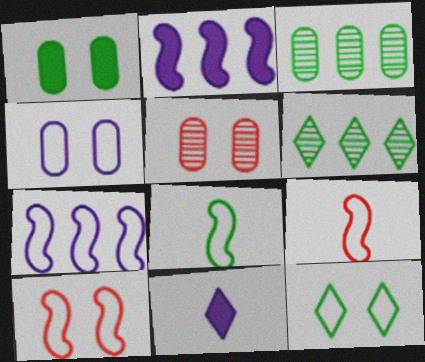[[1, 4, 5], 
[1, 6, 8], 
[3, 10, 11], 
[4, 10, 12], 
[7, 8, 10]]